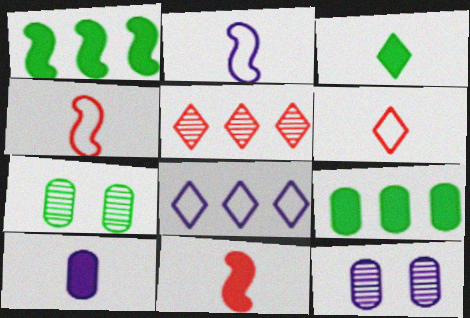[[1, 6, 12], 
[3, 10, 11], 
[7, 8, 11]]